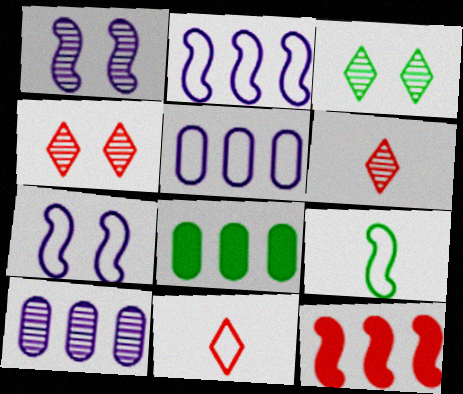[[1, 8, 11], 
[1, 9, 12], 
[3, 8, 9], 
[6, 7, 8]]